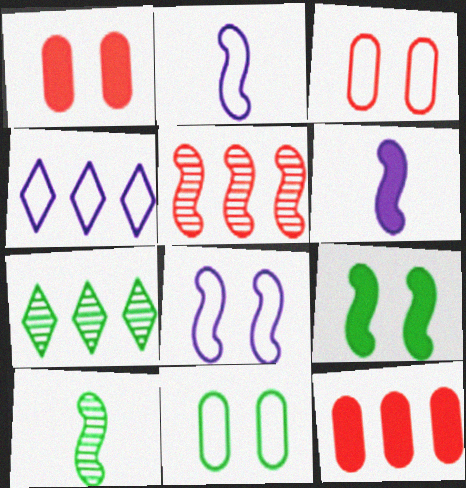[[1, 2, 7], 
[1, 4, 10], 
[2, 5, 9], 
[3, 6, 7]]